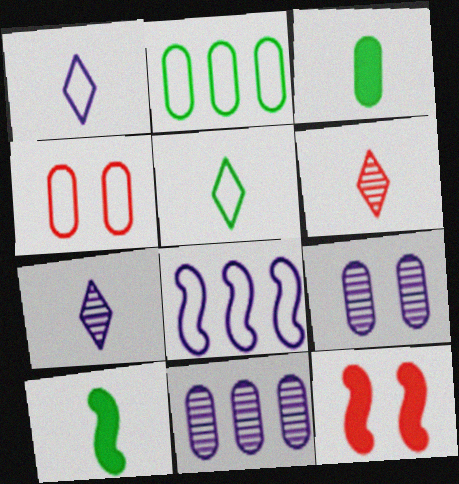[[2, 7, 12], 
[3, 4, 11], 
[4, 5, 8], 
[5, 11, 12]]